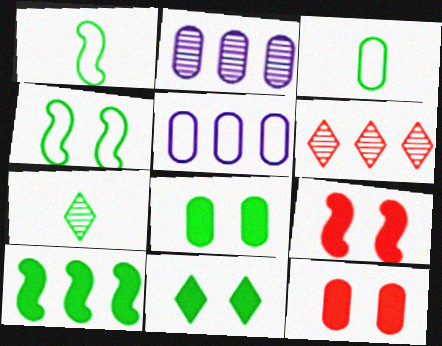[[2, 3, 12], 
[5, 6, 10], 
[5, 7, 9]]